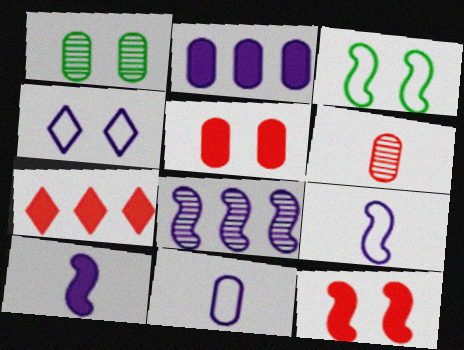[[1, 4, 12], 
[1, 7, 9]]